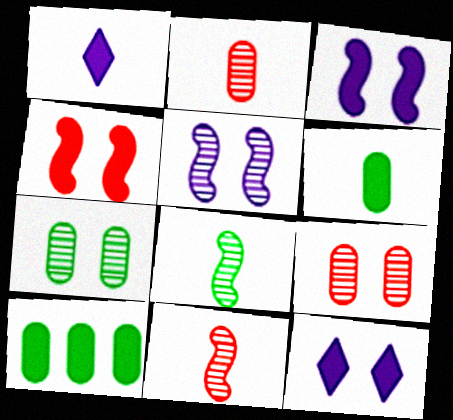[[1, 4, 10]]